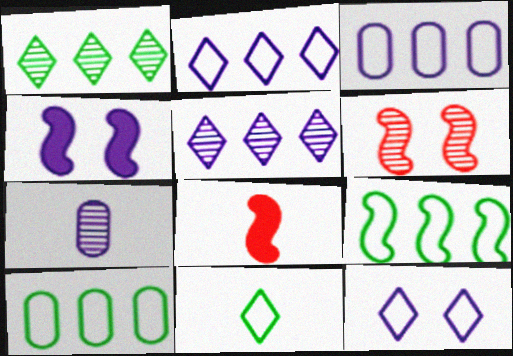[[1, 6, 7], 
[2, 4, 7], 
[7, 8, 11]]